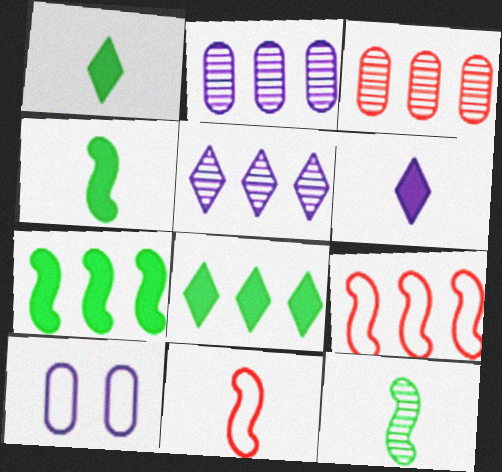[[2, 8, 9]]